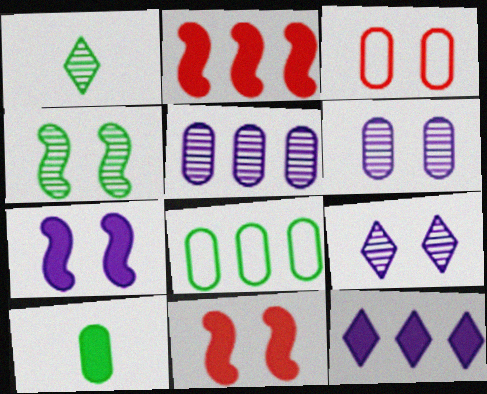[[3, 5, 10], 
[10, 11, 12]]